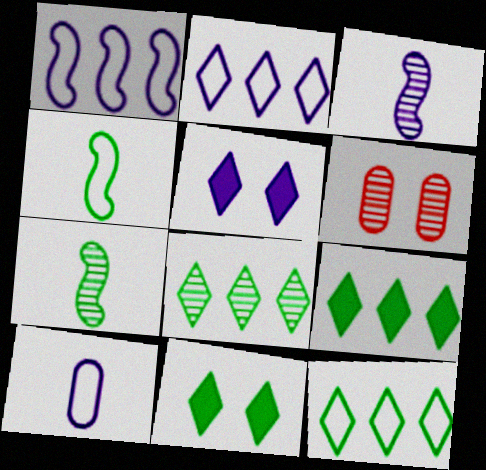[[3, 6, 8], 
[8, 9, 12]]